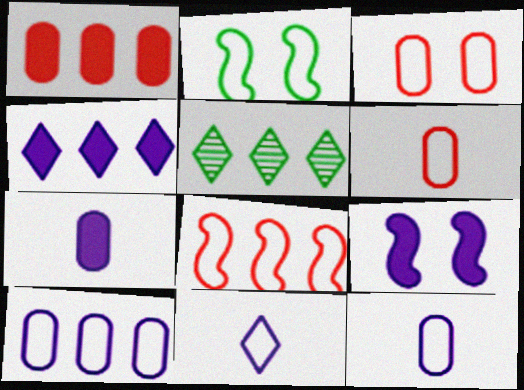[[4, 7, 9], 
[5, 6, 9]]